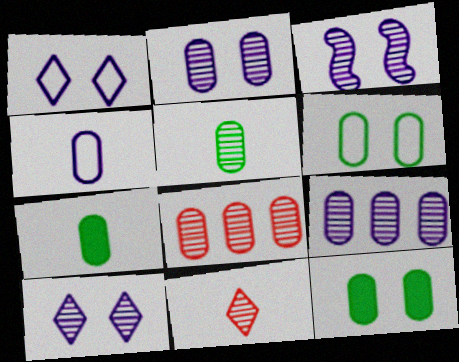[[2, 3, 10], 
[2, 5, 8], 
[4, 8, 12]]